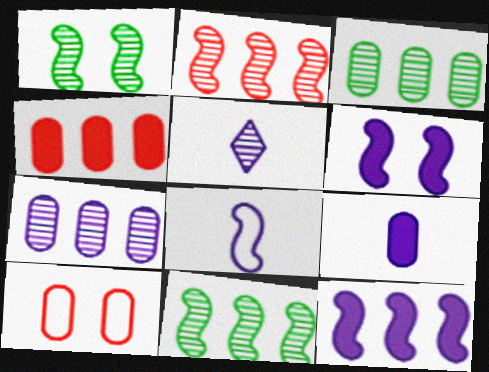[[3, 9, 10], 
[5, 8, 9]]